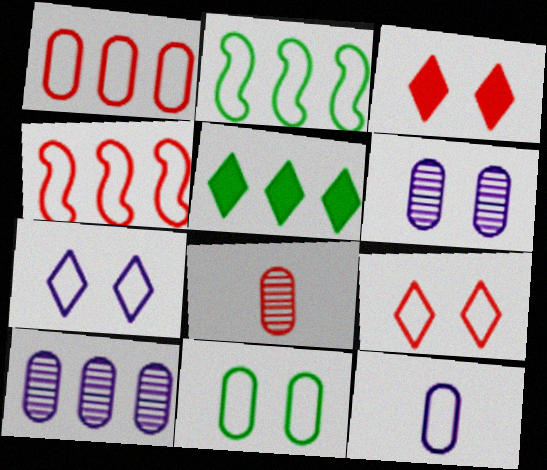[[1, 11, 12], 
[2, 9, 12], 
[3, 4, 8], 
[4, 5, 10]]